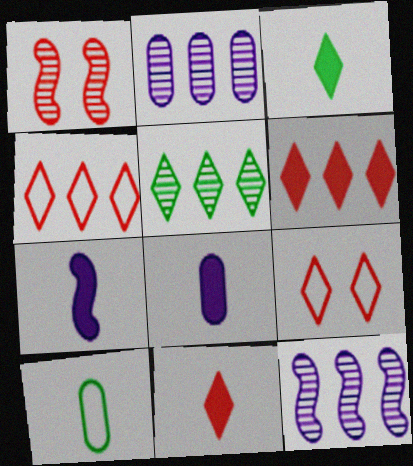[]